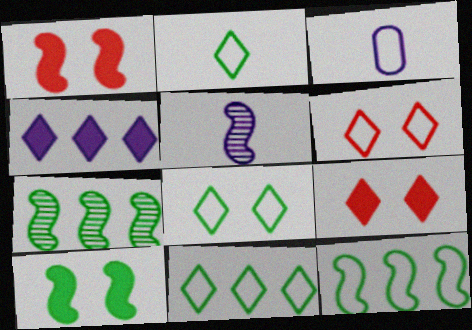[[1, 5, 12], 
[2, 8, 11], 
[3, 6, 12], 
[3, 7, 9]]